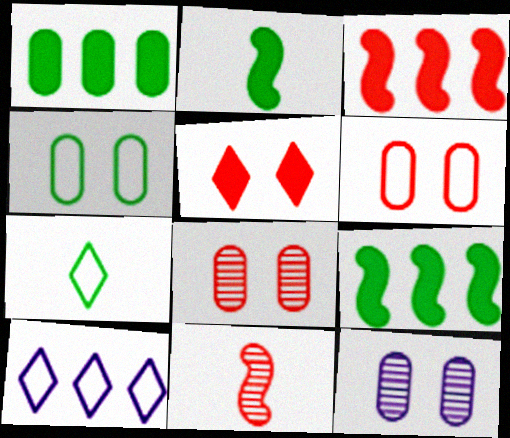[[2, 8, 10], 
[3, 7, 12]]